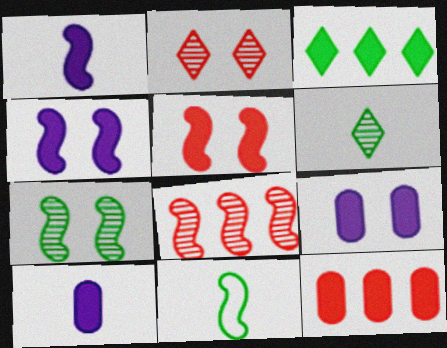[[3, 5, 10], 
[4, 8, 11]]